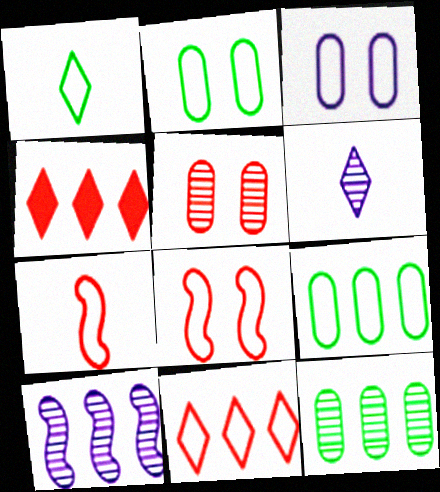[[4, 5, 7], 
[4, 9, 10]]